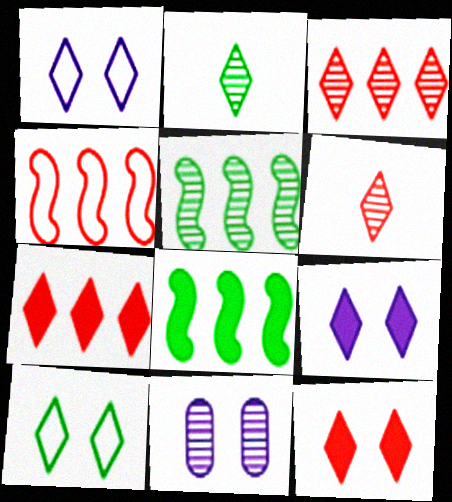[[1, 2, 7], 
[5, 6, 11]]